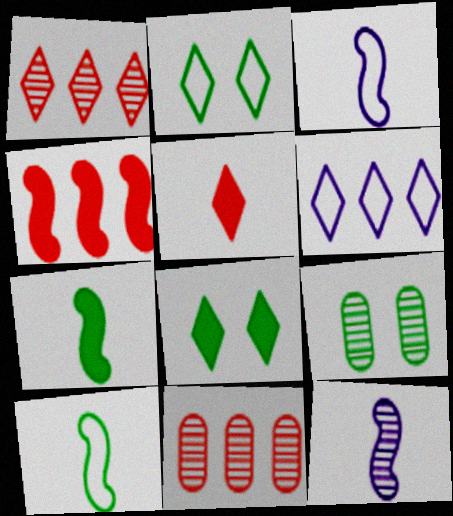[[1, 9, 12], 
[3, 8, 11]]